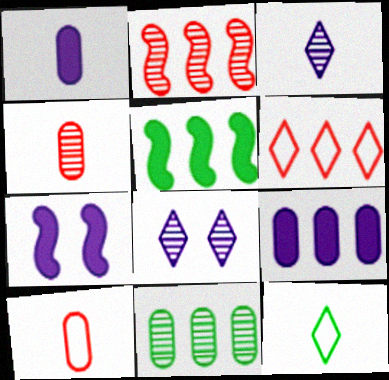[[5, 8, 10]]